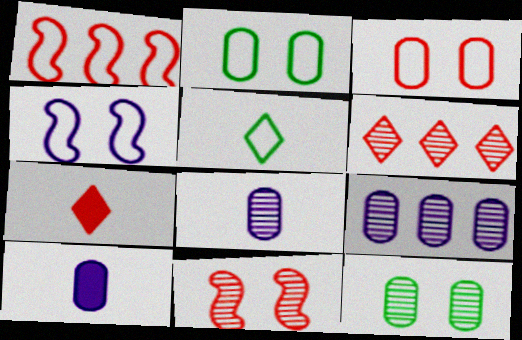[]